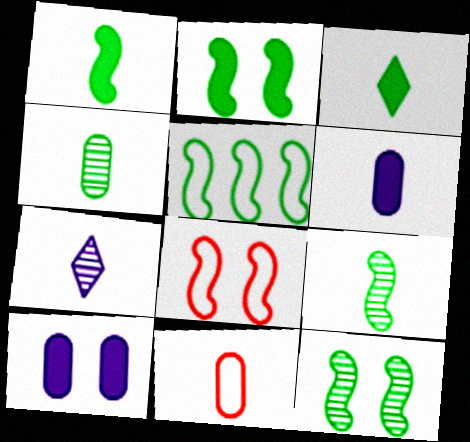[[1, 5, 12], 
[1, 7, 11], 
[2, 5, 9], 
[4, 6, 11]]